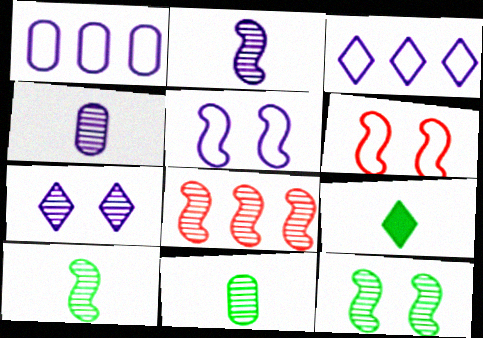[[2, 8, 12], 
[7, 8, 11]]